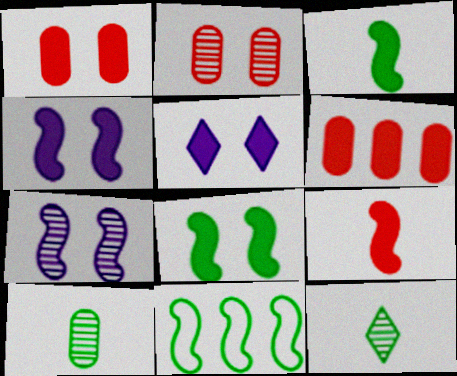[[1, 5, 8], 
[3, 5, 6], 
[7, 9, 11]]